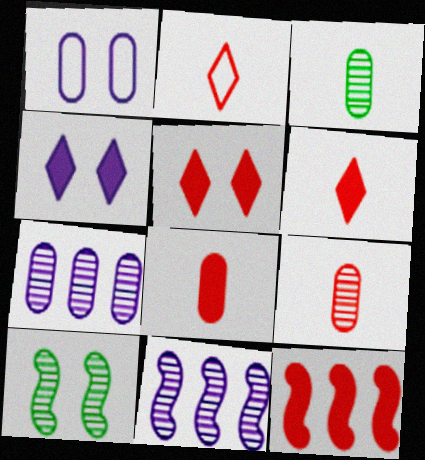[[1, 5, 10], 
[5, 8, 12]]